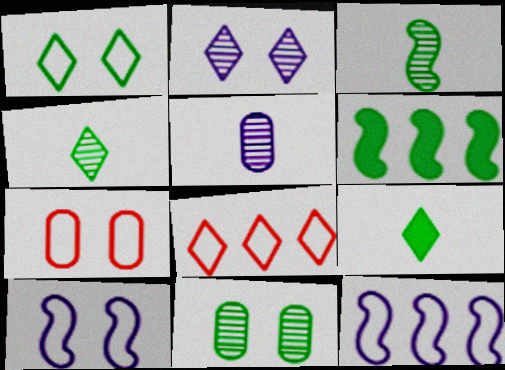[[1, 7, 10], 
[2, 8, 9]]